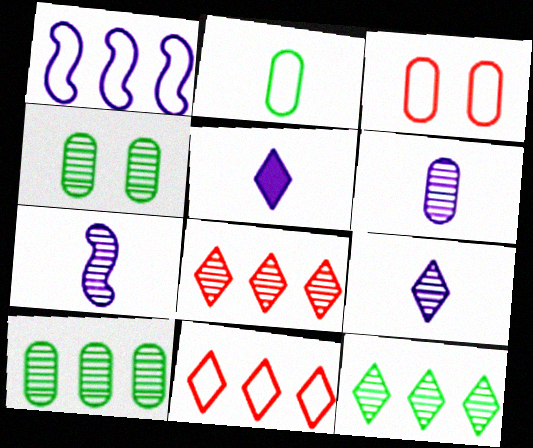[[4, 7, 8], 
[6, 7, 9]]